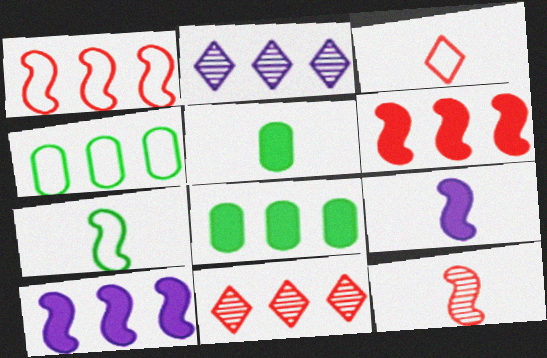[[1, 2, 8], 
[2, 4, 6], 
[4, 10, 11], 
[7, 9, 12]]